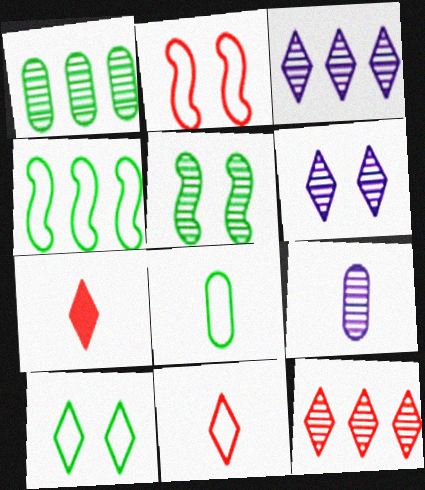[[3, 7, 10], 
[4, 8, 10], 
[5, 9, 12]]